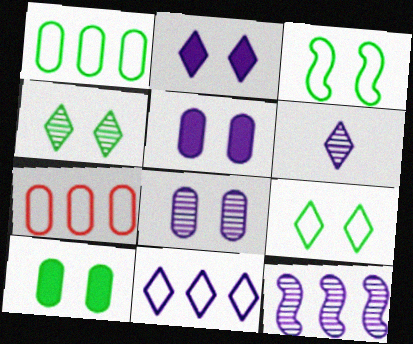[[2, 6, 11], 
[3, 4, 10], 
[6, 8, 12]]